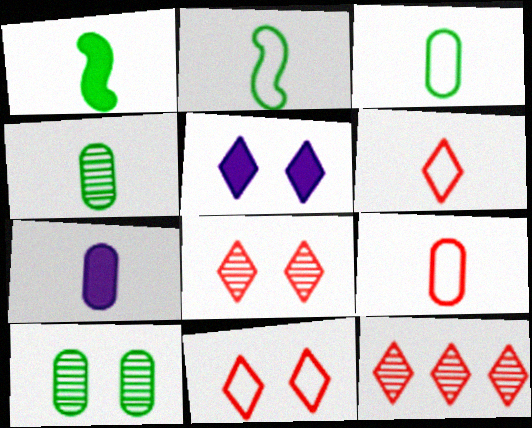[[4, 7, 9]]